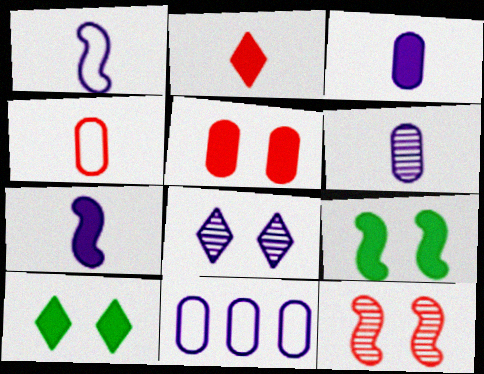[[7, 8, 11]]